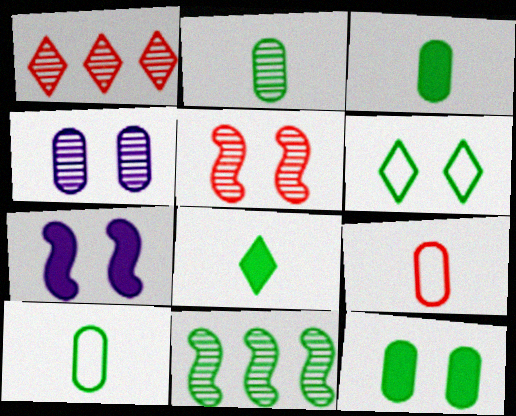[[1, 7, 10], 
[2, 3, 10], 
[3, 6, 11]]